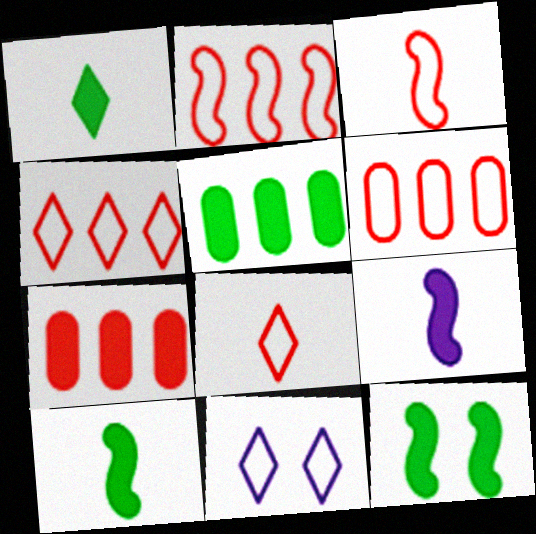[[1, 5, 12], 
[2, 4, 6]]